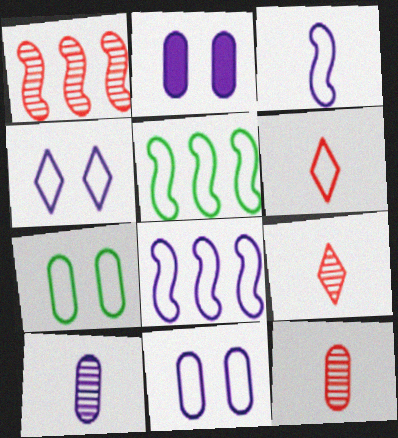[[2, 5, 9], 
[5, 6, 11], 
[6, 7, 8]]